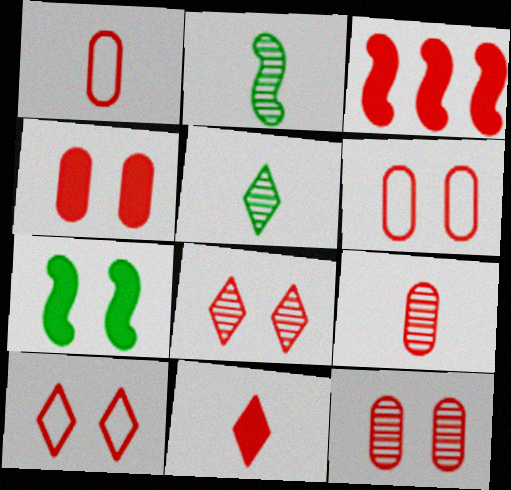[[1, 3, 8], 
[3, 4, 11], 
[3, 9, 10], 
[4, 6, 12]]